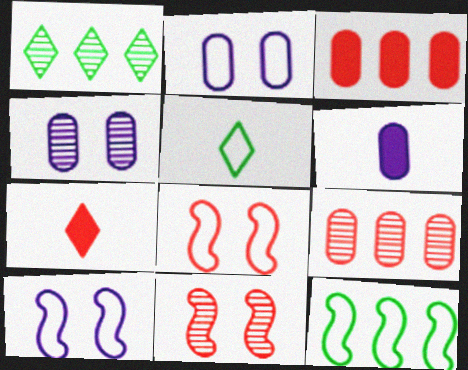[[1, 6, 8], 
[4, 7, 12], 
[7, 8, 9]]